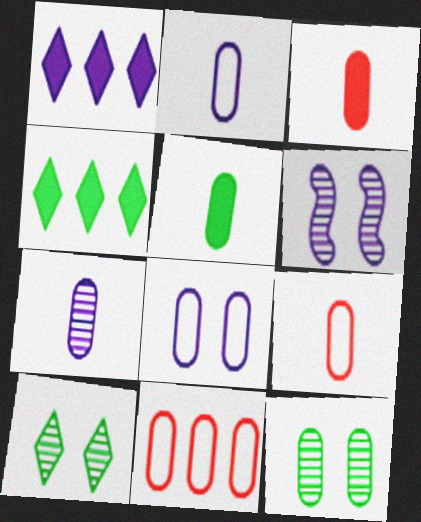[[1, 2, 6], 
[4, 6, 9], 
[5, 7, 9]]